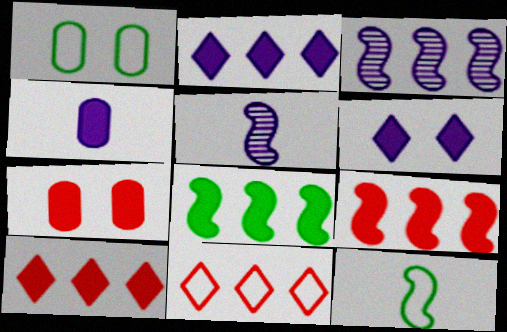[[1, 5, 10]]